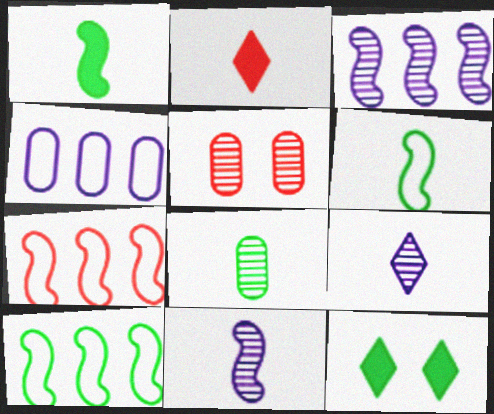[[2, 5, 7], 
[8, 10, 12]]